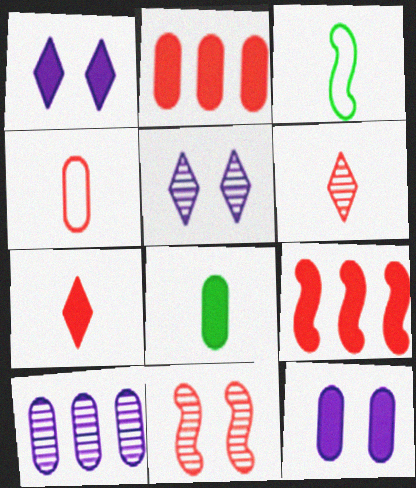[[1, 8, 9], 
[2, 3, 5], 
[2, 8, 12]]